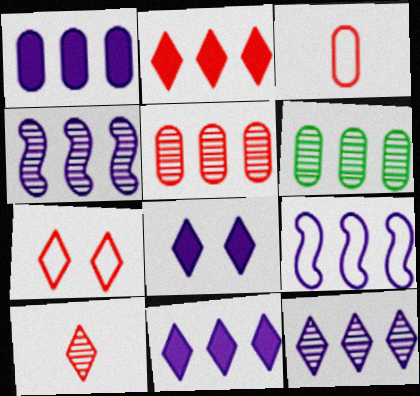[[1, 9, 12], 
[2, 6, 9], 
[2, 7, 10]]